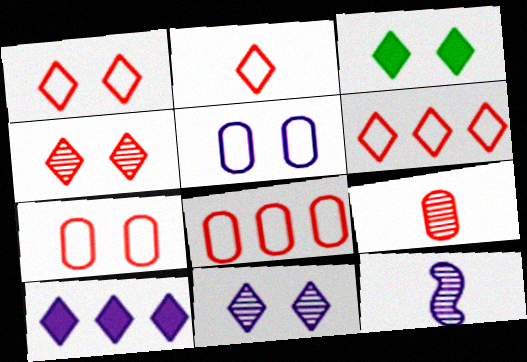[[1, 2, 6], 
[1, 3, 11], 
[3, 8, 12], 
[5, 10, 12]]